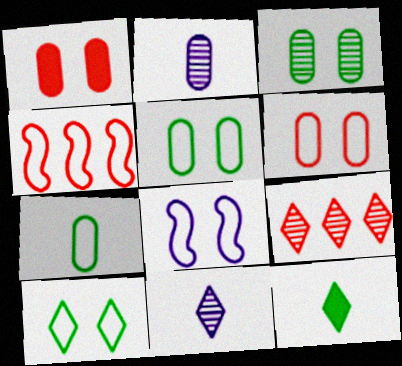[[6, 8, 10]]